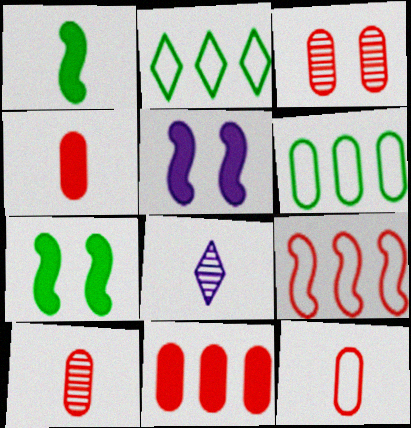[[1, 8, 12], 
[2, 5, 10], 
[3, 11, 12], 
[4, 10, 12]]